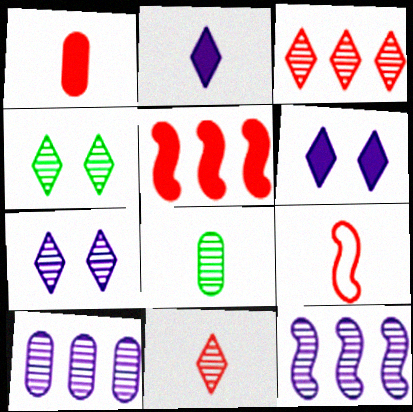[[1, 9, 11], 
[2, 8, 9]]